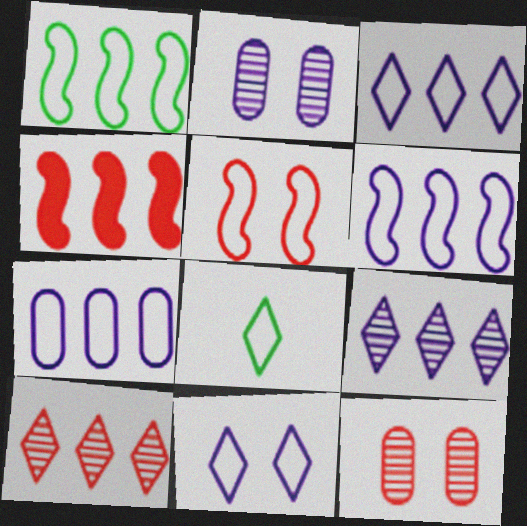[[2, 4, 8], 
[3, 6, 7], 
[5, 7, 8]]